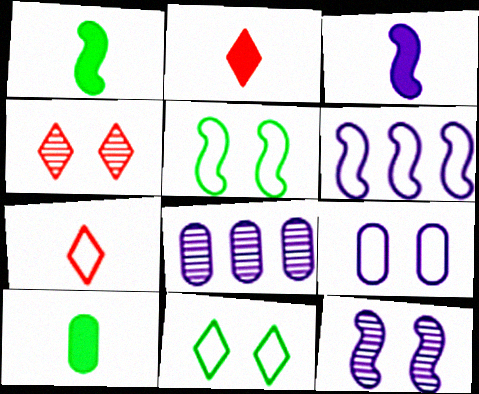[[2, 3, 10], 
[2, 5, 8], 
[3, 6, 12], 
[4, 6, 10]]